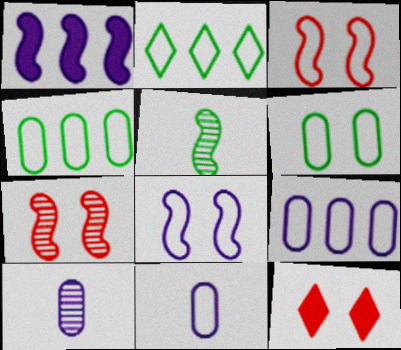[[1, 3, 5], 
[2, 3, 11], 
[5, 9, 12]]